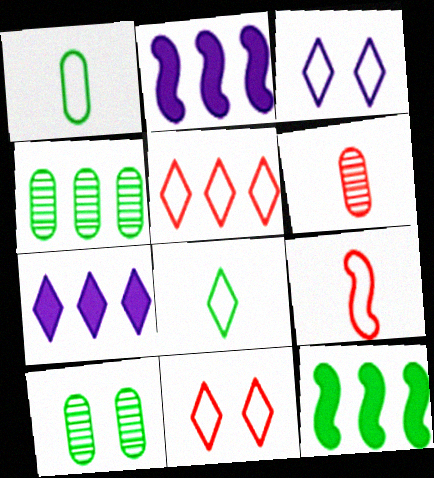[[2, 4, 5], 
[3, 5, 8], 
[3, 6, 12], 
[7, 9, 10], 
[8, 10, 12]]